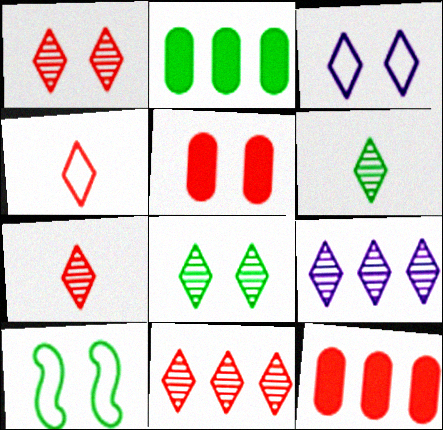[[1, 6, 9], 
[1, 7, 11], 
[2, 6, 10], 
[7, 8, 9]]